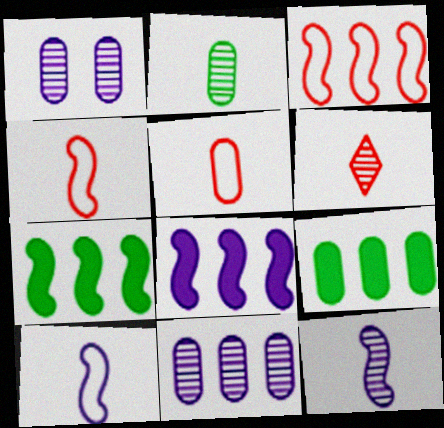[[1, 5, 9], 
[2, 6, 12]]